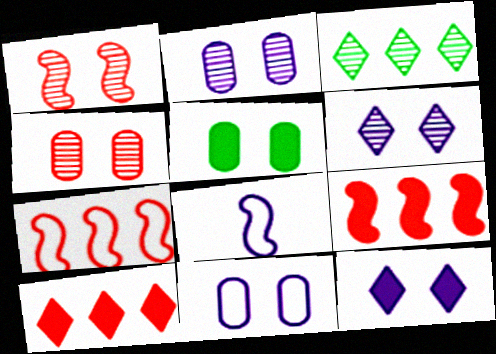[[4, 5, 11]]